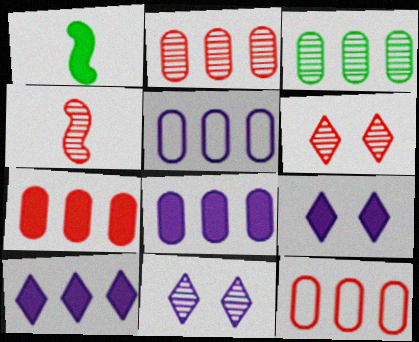[[1, 5, 6], 
[1, 7, 9], 
[1, 11, 12], 
[2, 4, 6], 
[2, 7, 12], 
[3, 4, 11], 
[3, 5, 7], 
[3, 8, 12]]